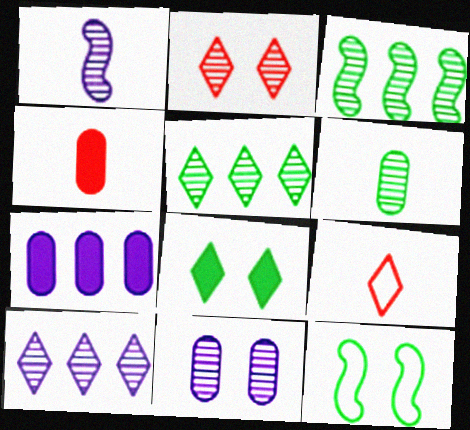[[1, 10, 11], 
[4, 10, 12], 
[8, 9, 10]]